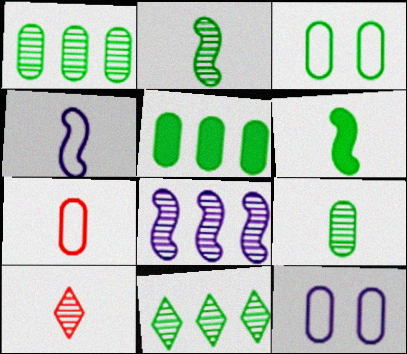[[3, 5, 9], 
[3, 6, 11]]